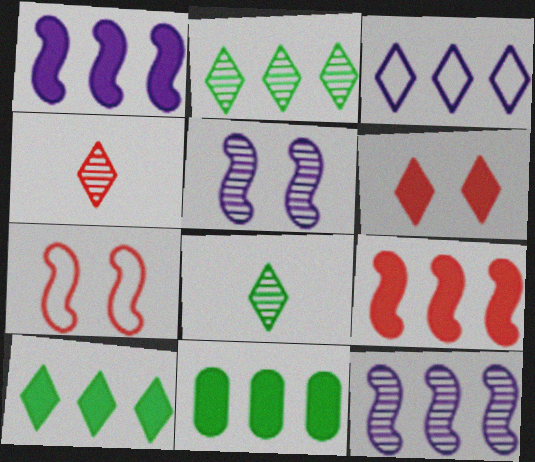[[3, 6, 8]]